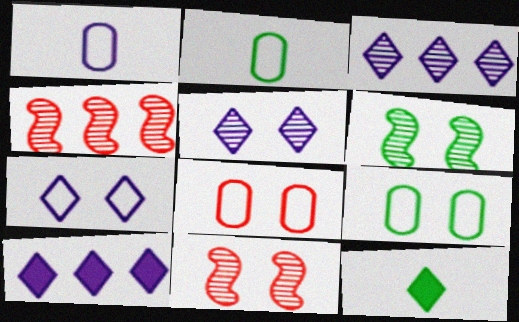[[2, 10, 11]]